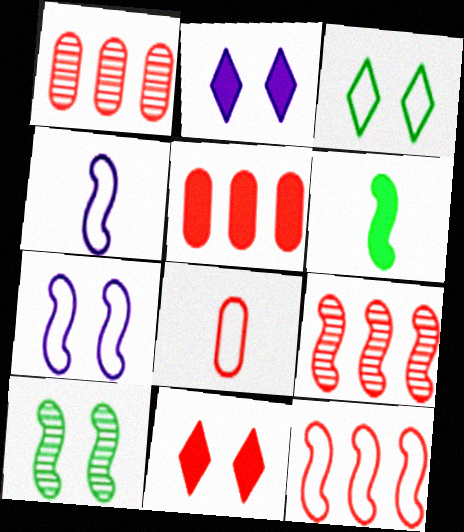[[2, 5, 6], 
[6, 7, 9], 
[8, 9, 11]]